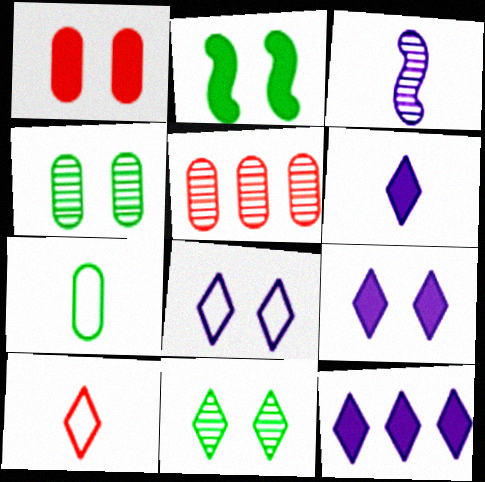[[1, 2, 9], 
[3, 5, 11], 
[6, 9, 12], 
[10, 11, 12]]